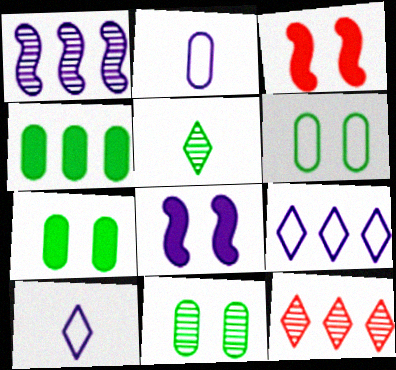[[6, 7, 11]]